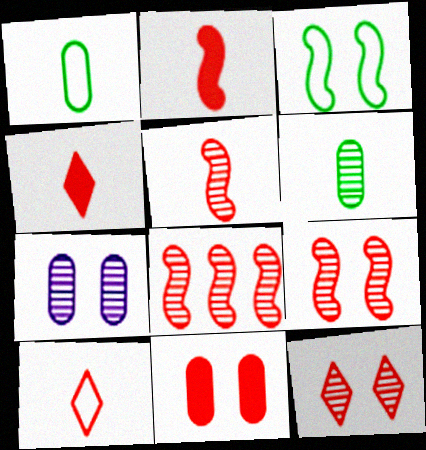[[5, 8, 9], 
[8, 10, 11]]